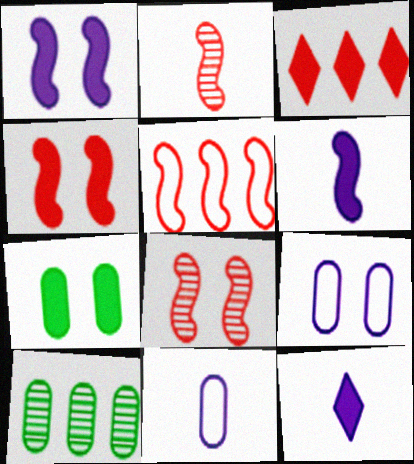[[2, 4, 5], 
[3, 6, 7]]